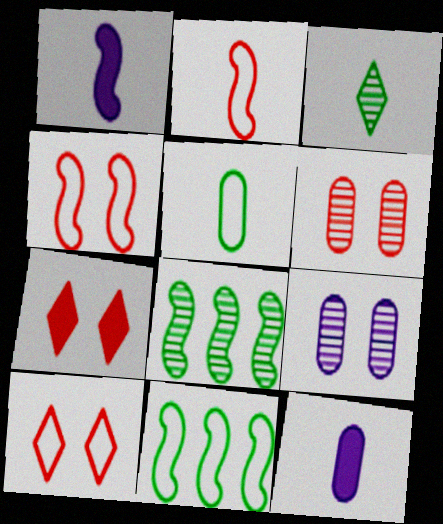[[1, 4, 8], 
[2, 3, 12], 
[4, 6, 7], 
[8, 10, 12]]